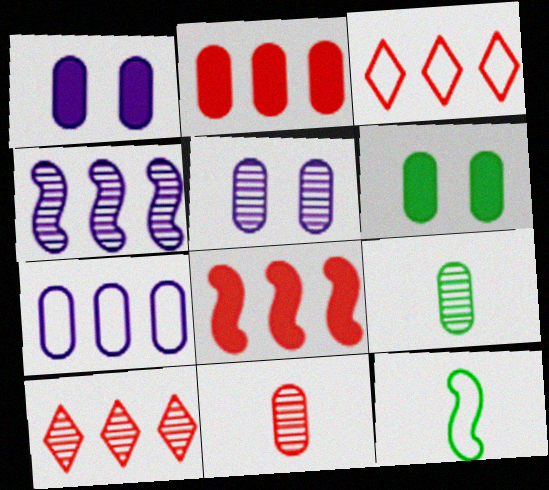[[1, 10, 12], 
[6, 7, 11]]